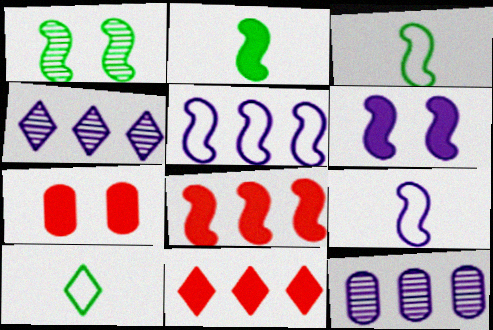[[1, 8, 9], 
[2, 6, 8], 
[3, 4, 7]]